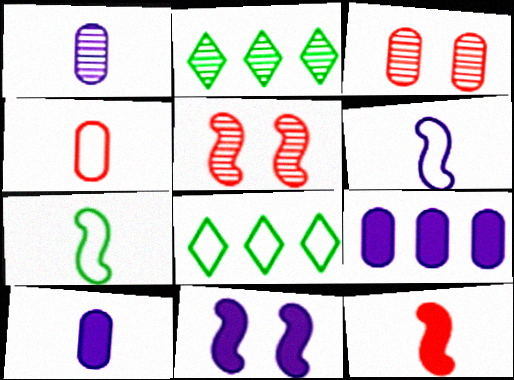[[1, 2, 5], 
[2, 4, 11], 
[5, 8, 10]]